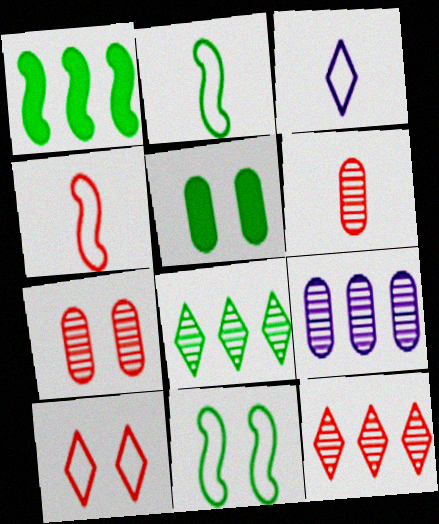[[1, 3, 7], 
[2, 5, 8]]